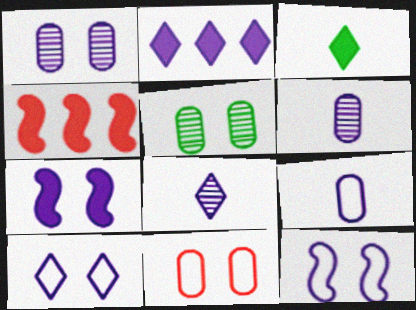[[1, 7, 10], 
[2, 6, 12], 
[2, 8, 10]]